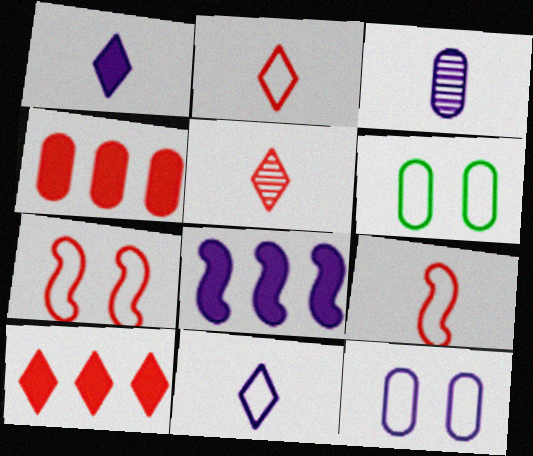[[3, 4, 6], 
[4, 5, 7], 
[5, 6, 8]]